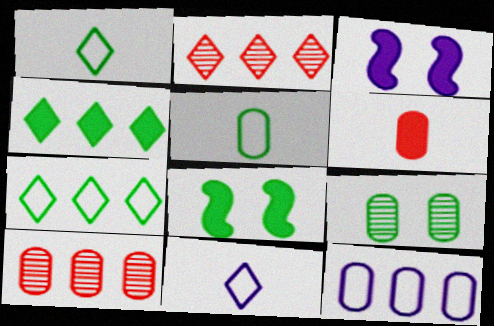[[1, 3, 10], 
[2, 3, 5], 
[3, 4, 6], 
[6, 9, 12], 
[8, 10, 11]]